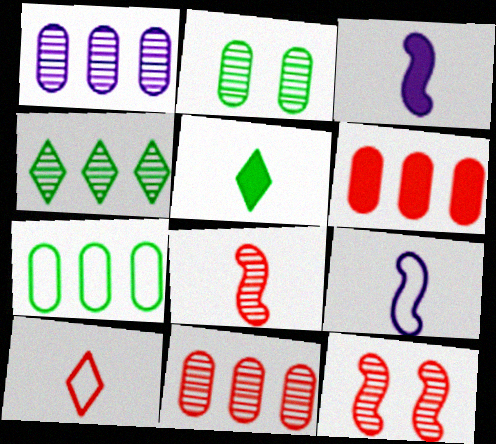[[1, 6, 7], 
[6, 10, 12]]